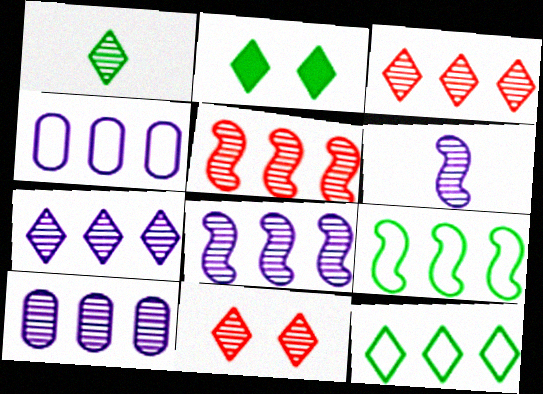[[1, 2, 12], 
[1, 7, 11], 
[7, 8, 10]]